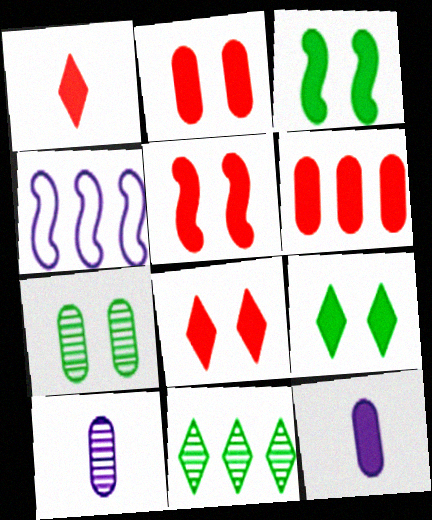[[1, 4, 7], 
[1, 5, 6], 
[2, 5, 8], 
[4, 6, 11]]